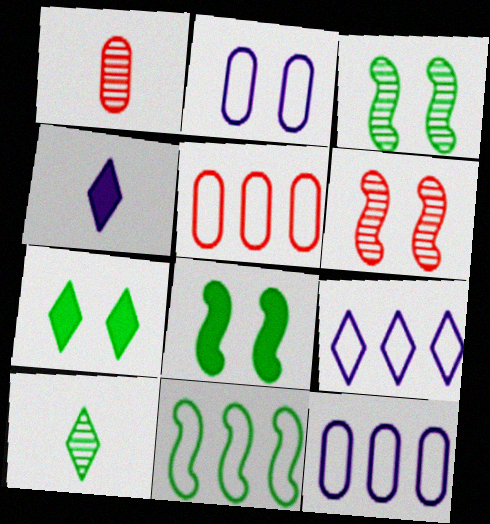[[1, 8, 9], 
[2, 6, 7], 
[3, 4, 5], 
[5, 9, 11]]